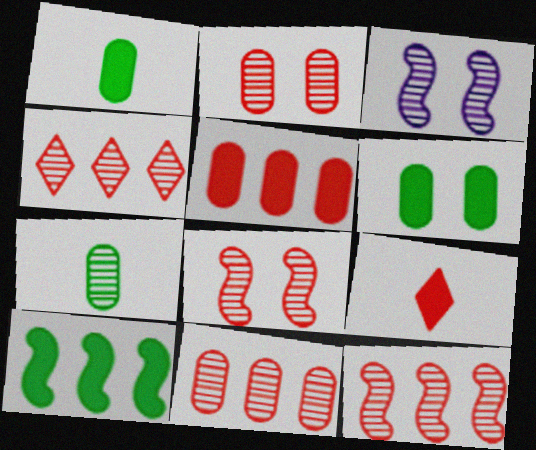[[3, 4, 7], 
[4, 11, 12]]